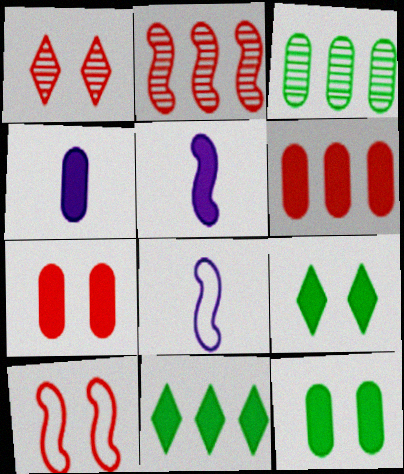[[1, 7, 10], 
[4, 6, 12], 
[5, 6, 9], 
[5, 7, 11]]